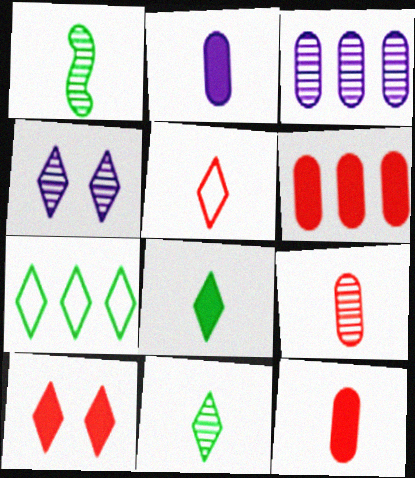[[1, 2, 5]]